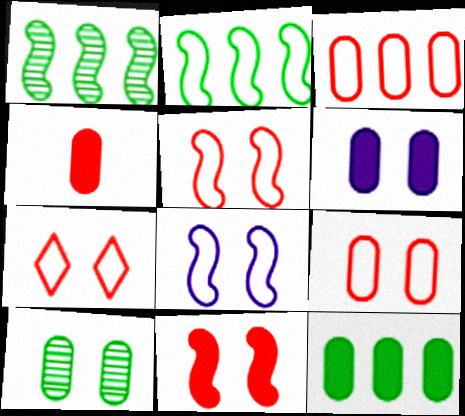[[4, 6, 12], 
[5, 7, 9], 
[6, 9, 10]]